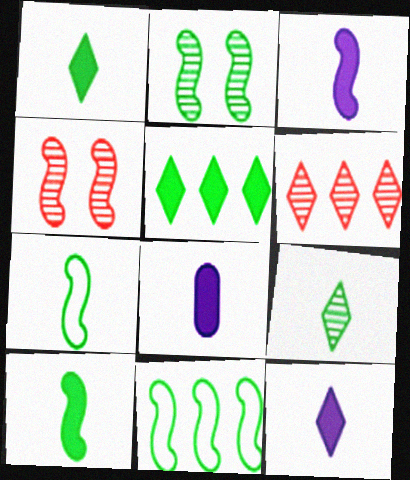[[2, 10, 11], 
[3, 4, 11], 
[3, 8, 12]]